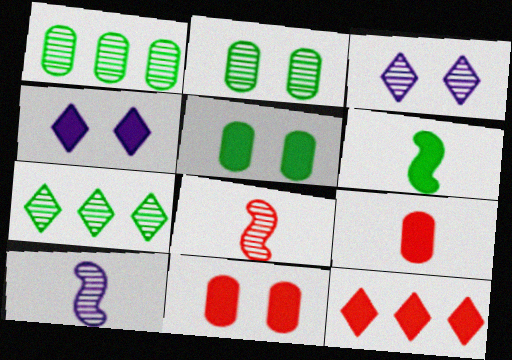[[1, 3, 8]]